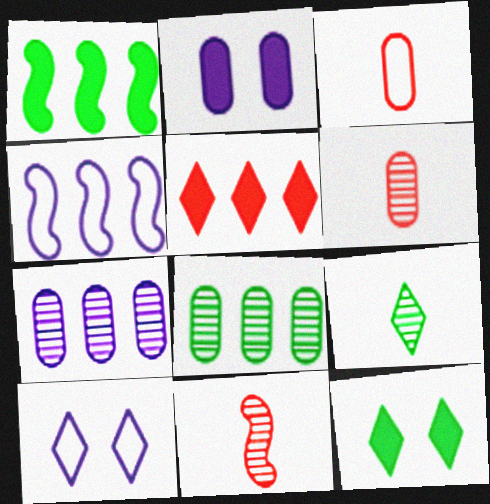[[1, 6, 10], 
[2, 3, 8], 
[4, 5, 8], 
[4, 6, 12], 
[5, 9, 10]]